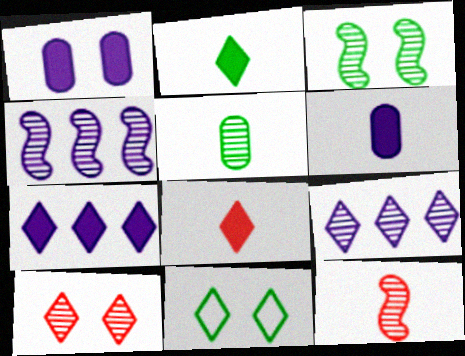[[3, 4, 12], 
[4, 5, 10], 
[8, 9, 11]]